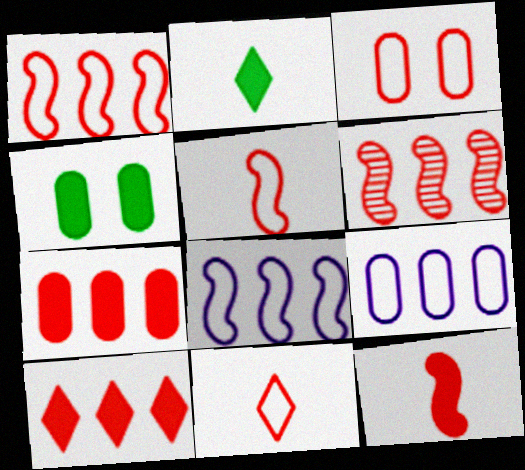[[1, 3, 11]]